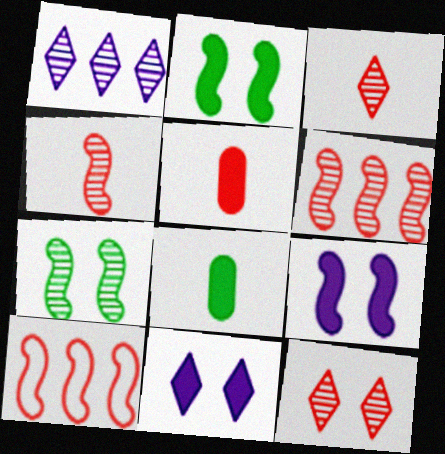[[5, 10, 12]]